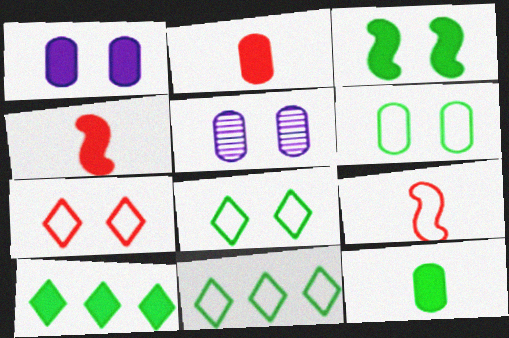[[1, 4, 10], 
[3, 5, 7], 
[3, 10, 12], 
[4, 5, 11], 
[5, 9, 10]]